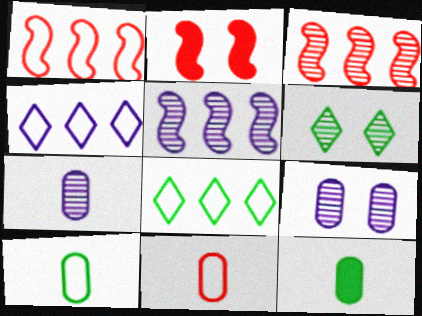[[2, 7, 8], 
[3, 6, 7], 
[7, 11, 12]]